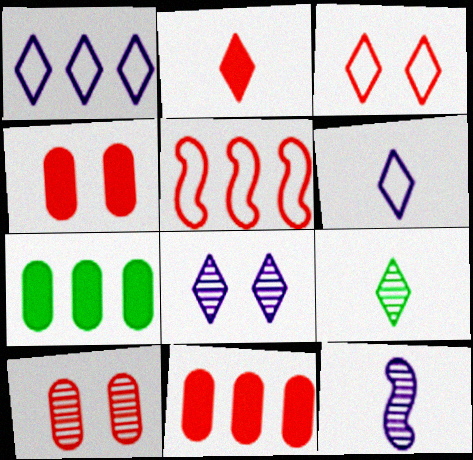[[2, 5, 10], 
[2, 6, 9], 
[3, 7, 12]]